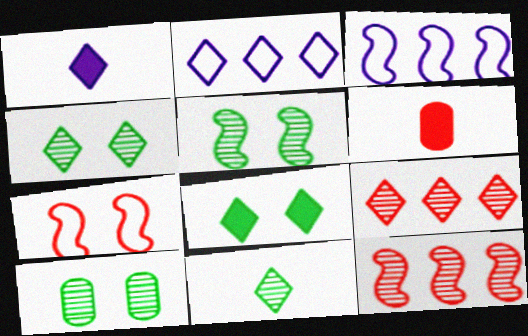[[2, 5, 6], 
[3, 4, 6], 
[4, 5, 10], 
[6, 7, 9]]